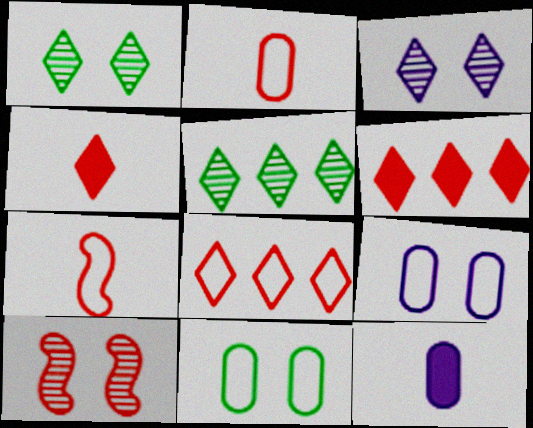[[2, 6, 10]]